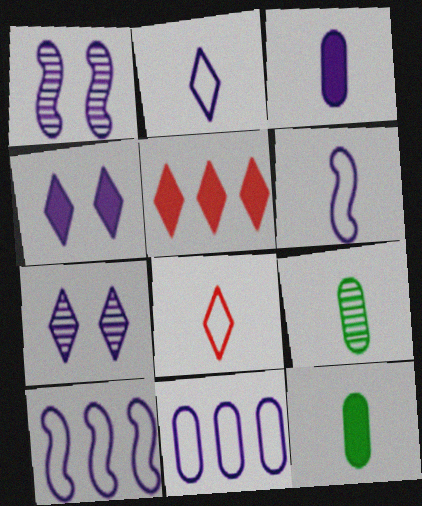[[3, 7, 10]]